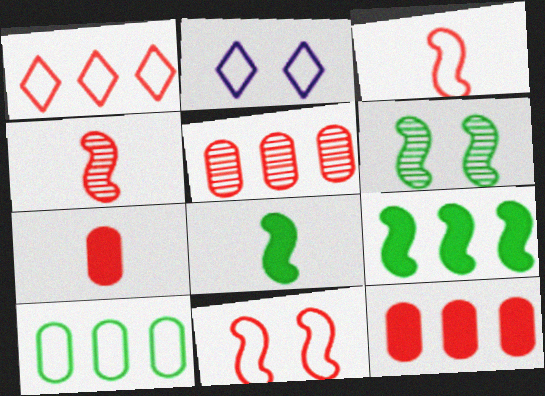[[2, 3, 10], 
[2, 5, 8]]